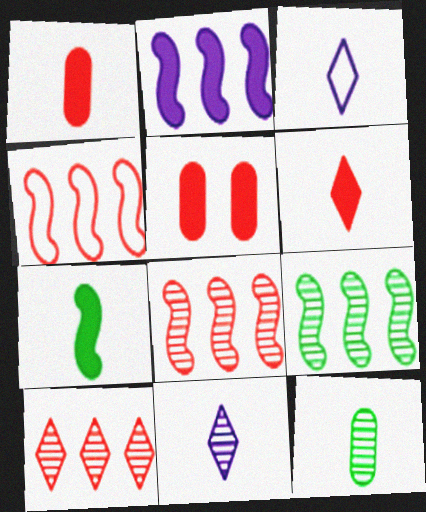[[2, 4, 9], 
[3, 5, 9]]